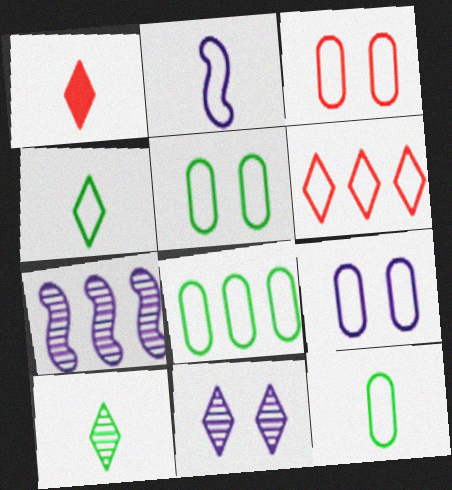[[1, 5, 7], 
[2, 5, 6], 
[3, 5, 9], 
[5, 8, 12]]